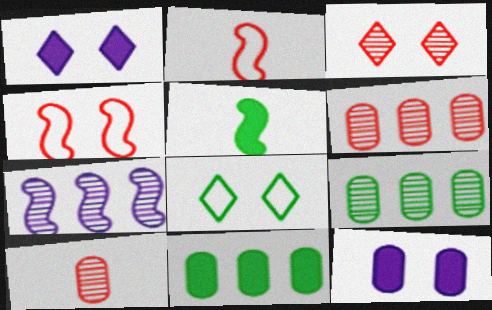[[1, 2, 9], 
[1, 3, 8], 
[4, 5, 7], 
[5, 8, 9]]